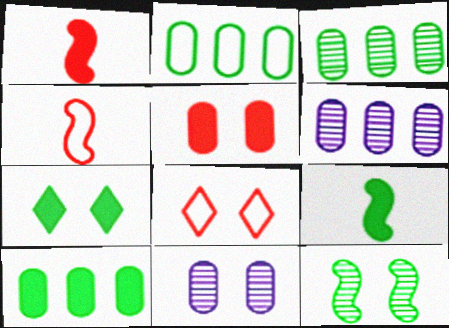[[2, 3, 10], 
[4, 6, 7], 
[6, 8, 9], 
[7, 9, 10]]